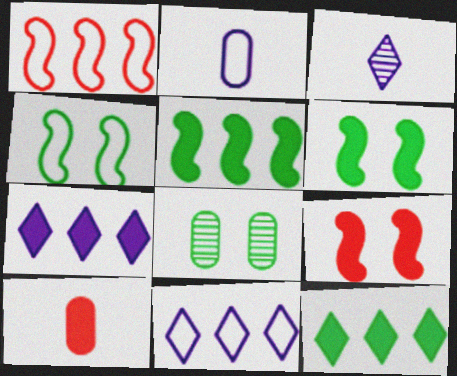[[6, 7, 10]]